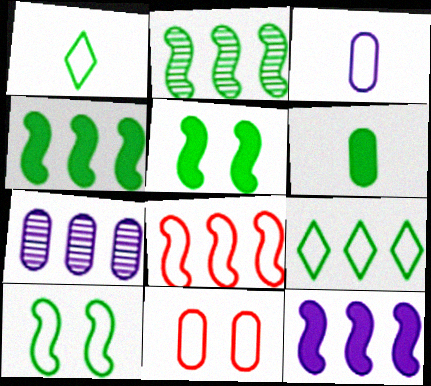[[2, 8, 12], 
[6, 7, 11]]